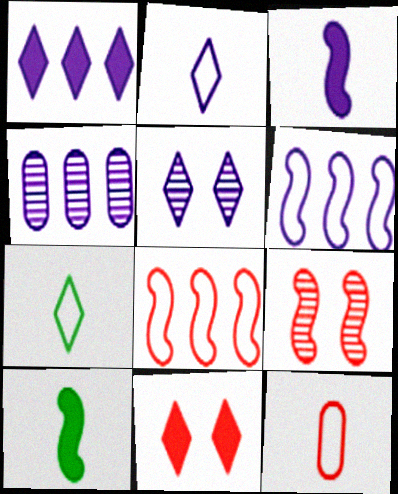[[1, 2, 5], 
[1, 4, 6], 
[6, 9, 10]]